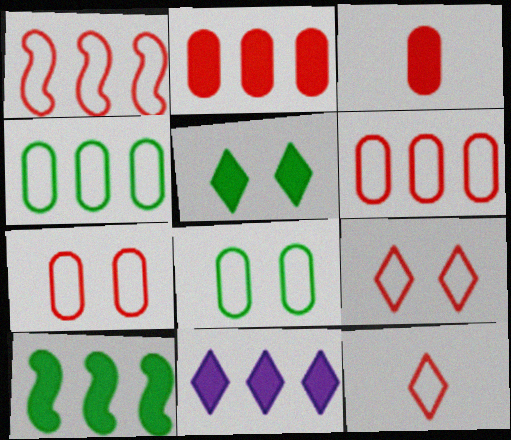[[1, 7, 12], 
[2, 10, 11]]